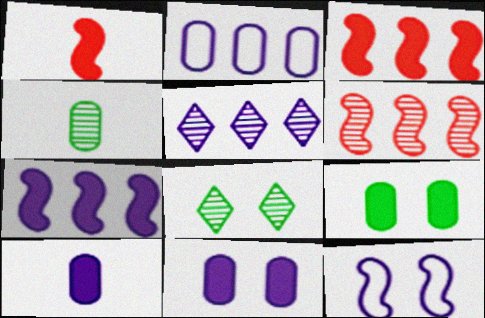[[1, 2, 8], 
[2, 5, 7], 
[5, 10, 12]]